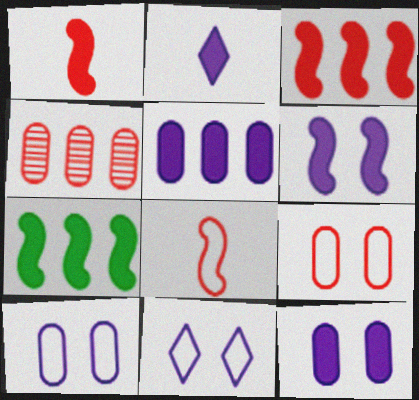[[1, 6, 7], 
[2, 5, 6]]